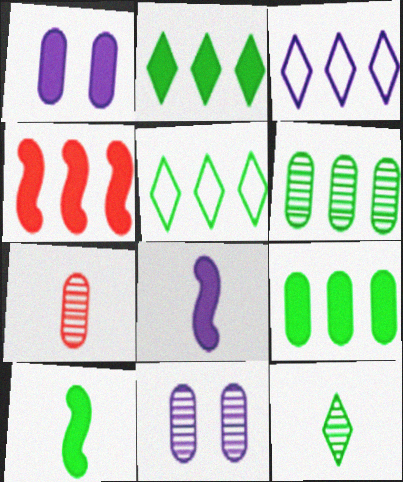[[3, 4, 6], 
[3, 8, 11], 
[6, 7, 11]]